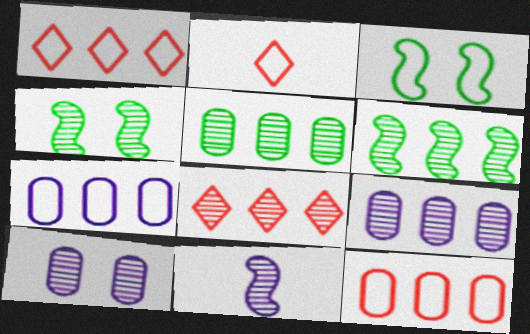[[2, 3, 7], 
[6, 8, 9]]